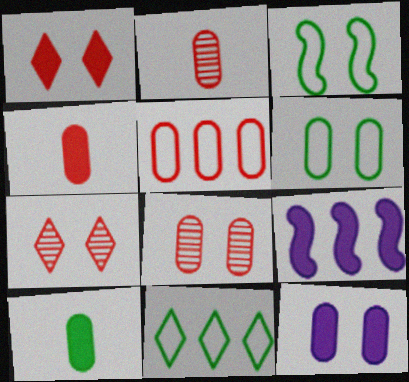[[1, 9, 10], 
[3, 7, 12], 
[4, 5, 8], 
[6, 8, 12]]